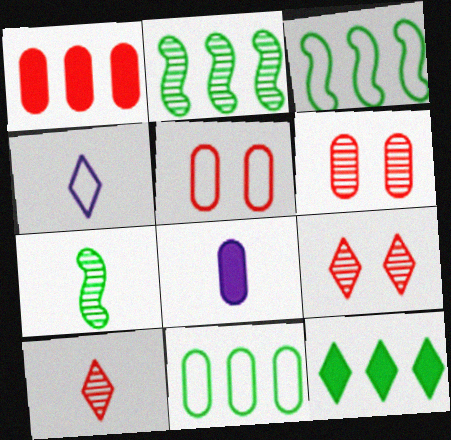[[2, 11, 12], 
[3, 4, 5], 
[3, 8, 9], 
[4, 9, 12], 
[6, 8, 11]]